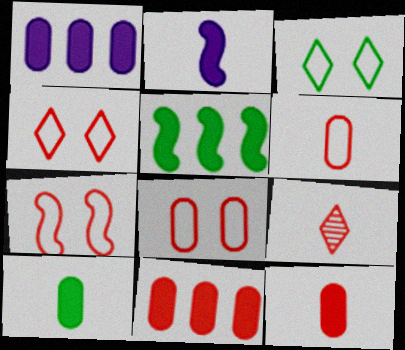[[4, 7, 8], 
[7, 9, 11]]